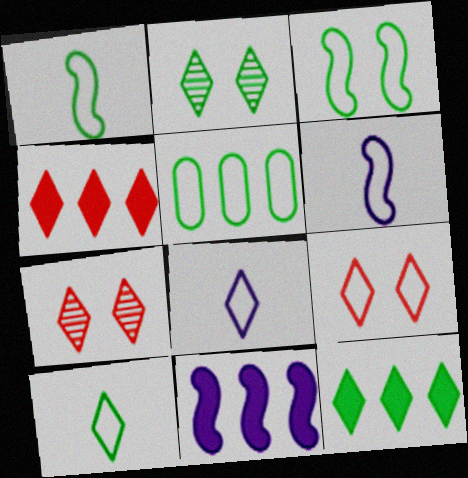[[2, 4, 8], 
[2, 10, 12], 
[3, 5, 10], 
[5, 6, 9], 
[7, 8, 12]]